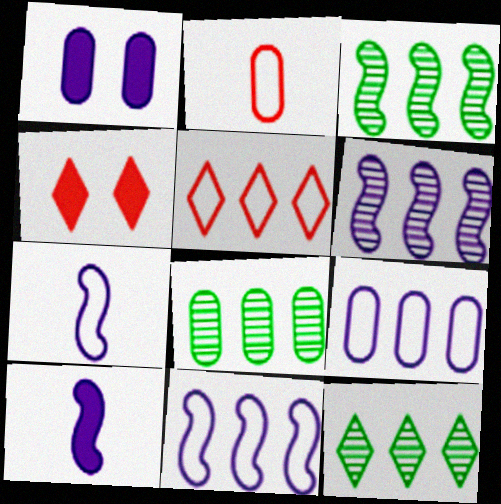[[1, 2, 8], 
[3, 8, 12], 
[4, 7, 8]]